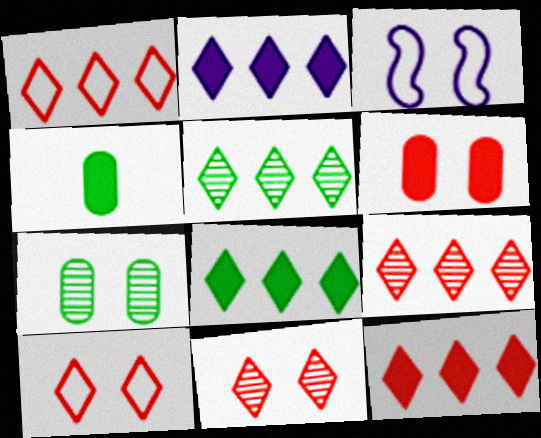[[1, 2, 5], 
[1, 9, 12], 
[2, 8, 12], 
[3, 4, 9]]